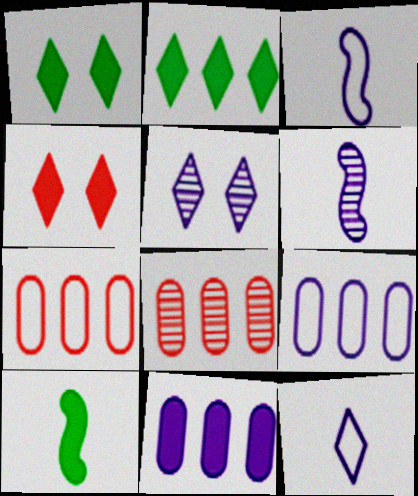[[1, 3, 8], 
[1, 6, 7], 
[3, 5, 11], 
[4, 10, 11], 
[5, 7, 10]]